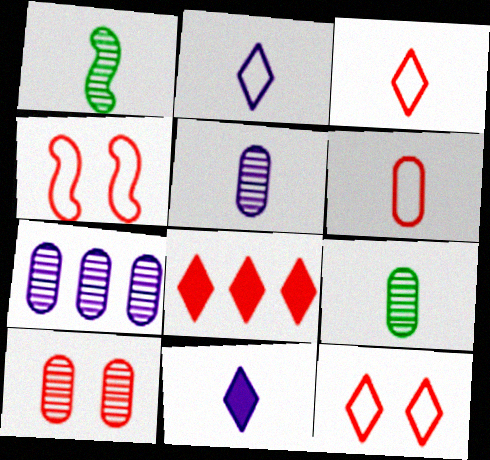[[1, 6, 11], 
[7, 9, 10]]